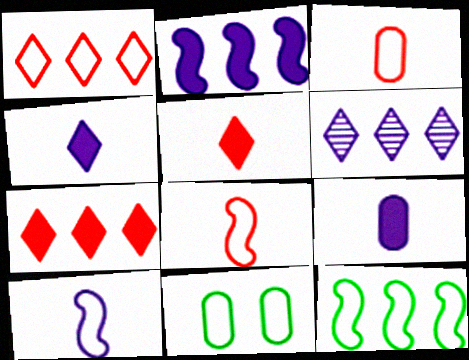[[1, 10, 11]]